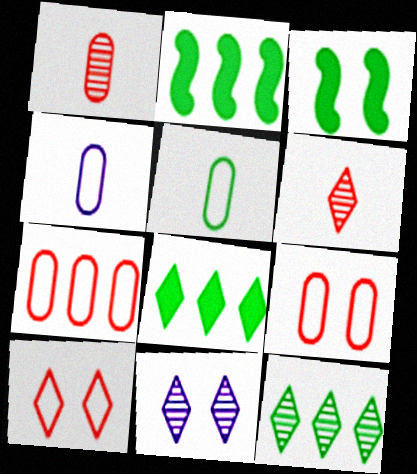[[3, 5, 12], 
[3, 9, 11], 
[6, 11, 12]]